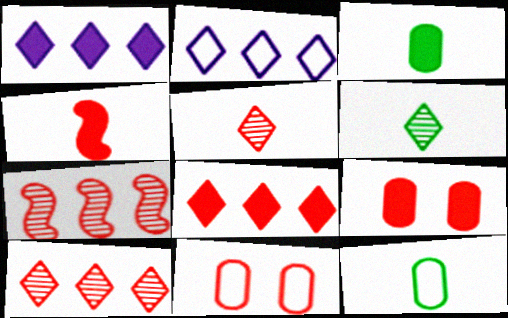[[4, 8, 9], 
[4, 10, 11]]